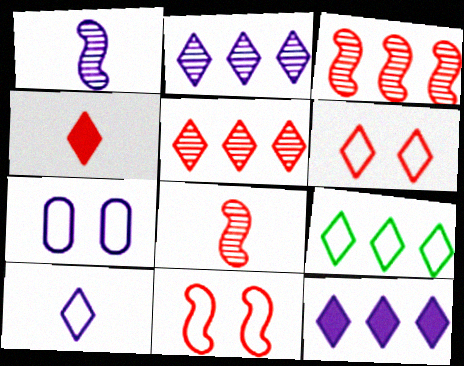[[1, 7, 12], 
[4, 5, 6], 
[5, 9, 12], 
[6, 9, 10]]